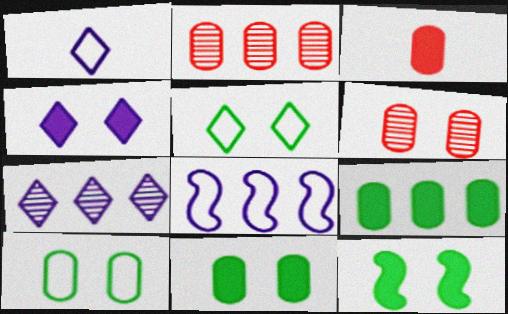[[1, 2, 12], 
[1, 4, 7]]